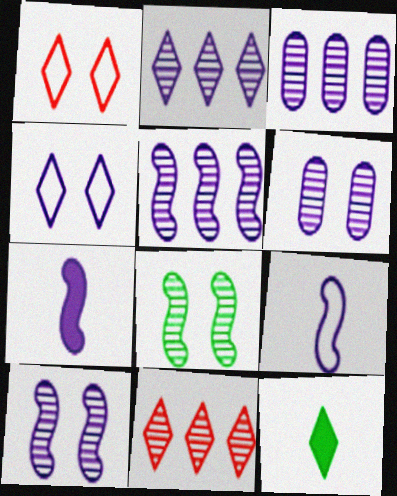[[1, 2, 12], 
[2, 3, 5], 
[3, 4, 7], 
[4, 11, 12]]